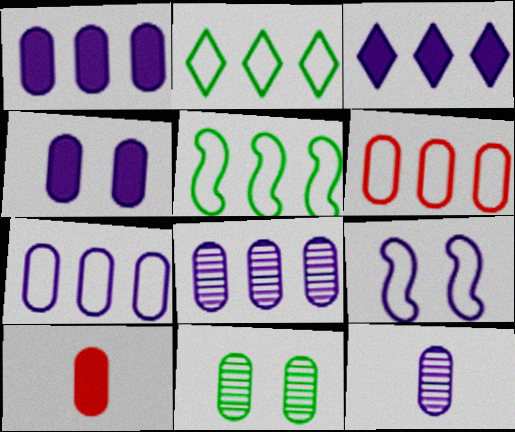[[1, 7, 8], 
[3, 9, 12], 
[4, 7, 12], 
[7, 10, 11]]